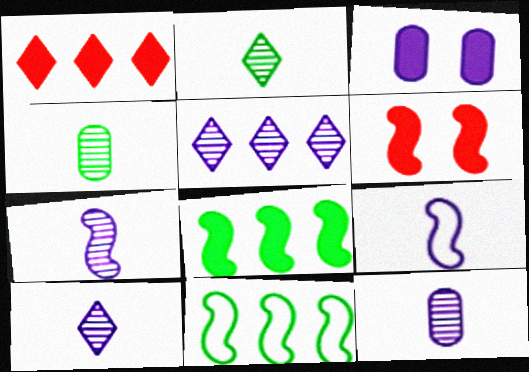[[3, 5, 9], 
[6, 7, 11], 
[7, 10, 12]]